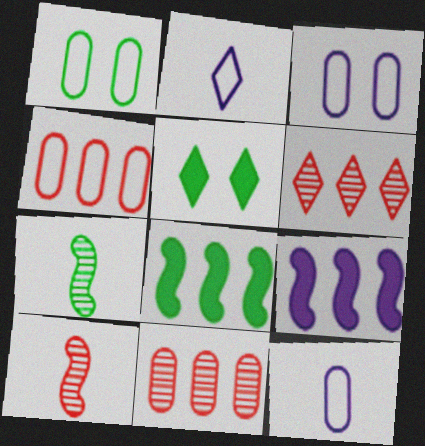[[1, 4, 12], 
[2, 5, 6]]